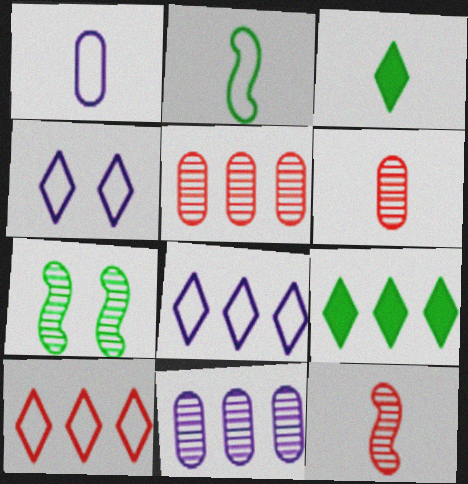[[1, 3, 12]]